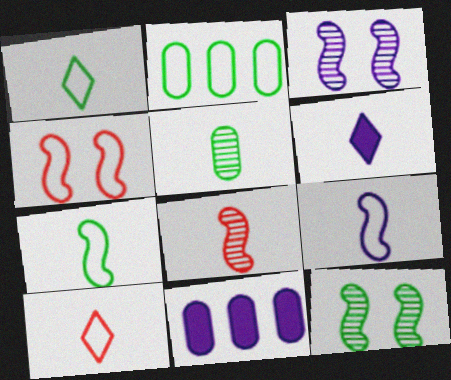[[10, 11, 12]]